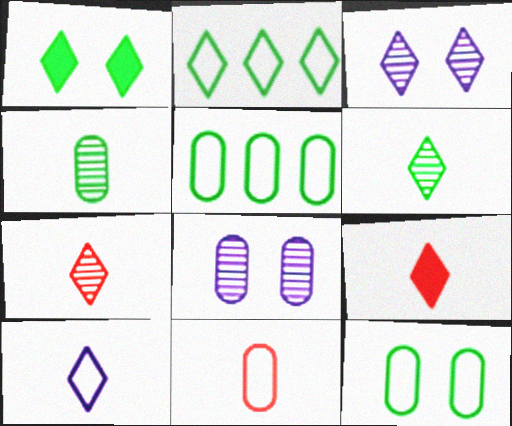[[1, 2, 6], 
[2, 3, 9], 
[6, 9, 10]]